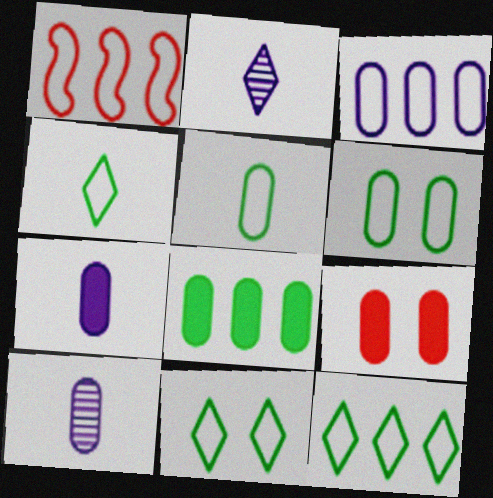[[1, 3, 12], 
[4, 11, 12], 
[7, 8, 9]]